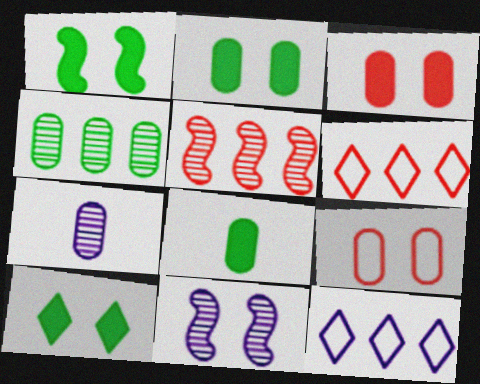[[1, 2, 10], 
[1, 6, 7], 
[6, 8, 11], 
[9, 10, 11]]